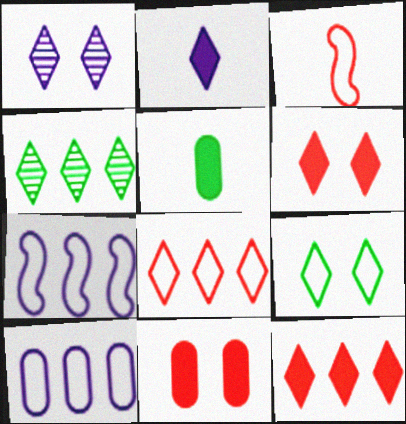[[1, 6, 9], 
[3, 9, 10]]